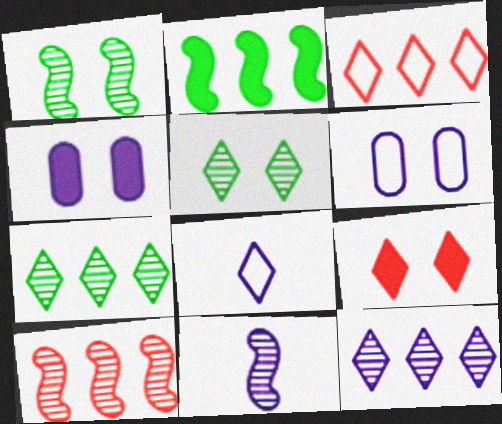[[1, 6, 9], 
[1, 10, 11], 
[7, 8, 9]]